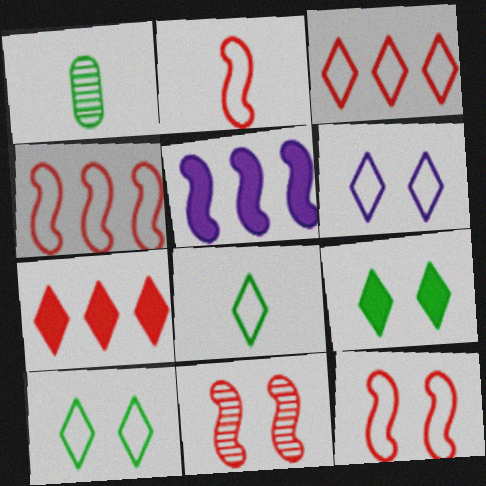[[2, 4, 12], 
[3, 6, 8]]